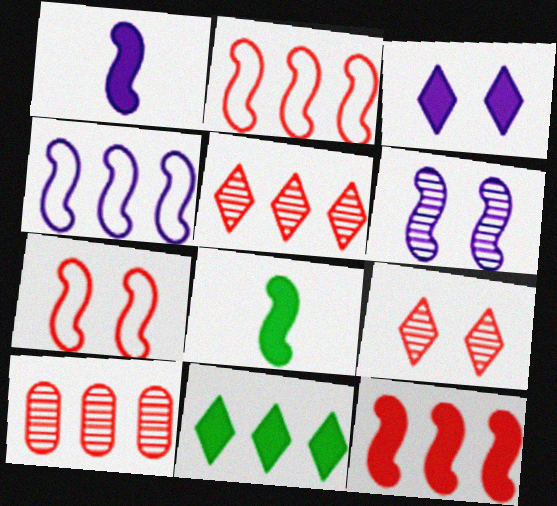[[1, 4, 6], 
[2, 6, 8], 
[4, 10, 11]]